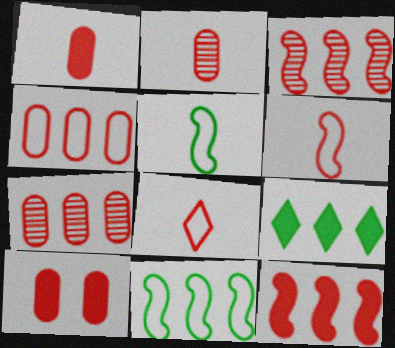[[2, 4, 10], 
[3, 8, 10]]